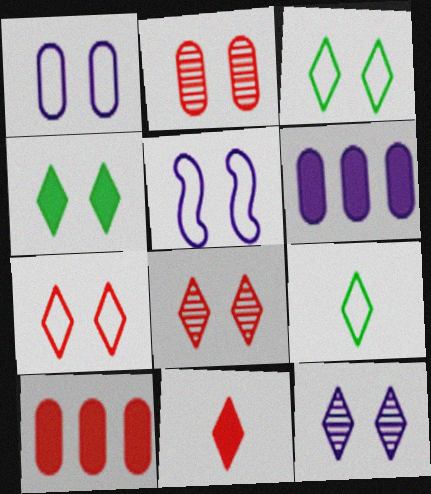[[2, 4, 5], 
[4, 7, 12]]